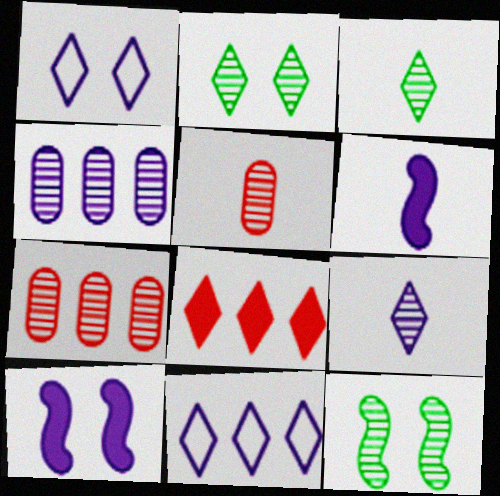[[1, 3, 8], 
[1, 4, 6], 
[7, 9, 12]]